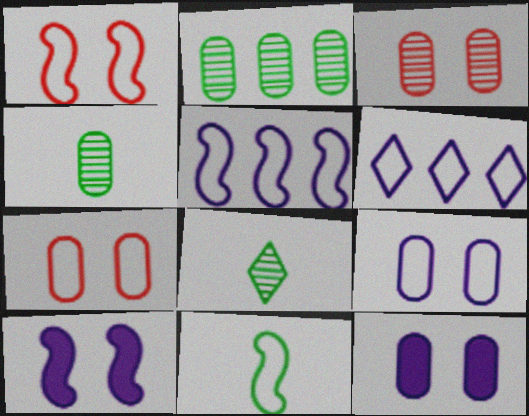[[1, 5, 11], 
[6, 7, 11]]